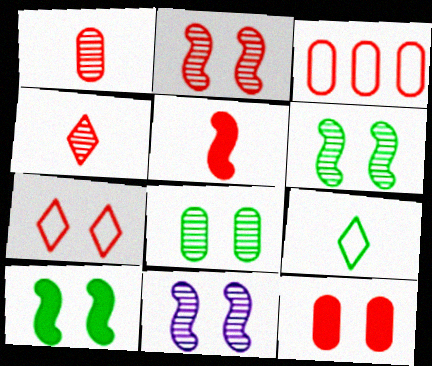[[1, 3, 12], 
[2, 6, 11], 
[2, 7, 12]]